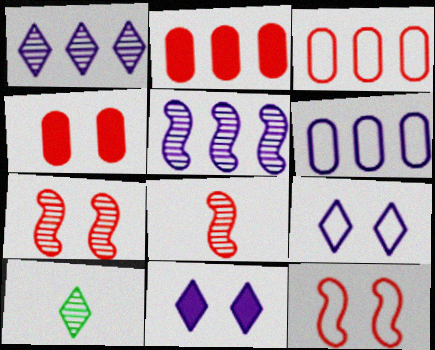[]